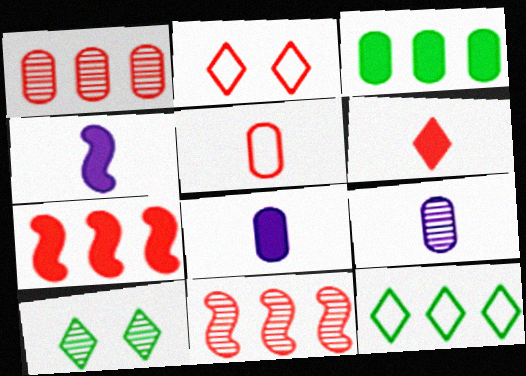[[9, 10, 11]]